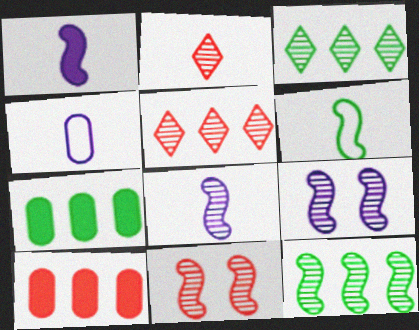[[8, 11, 12]]